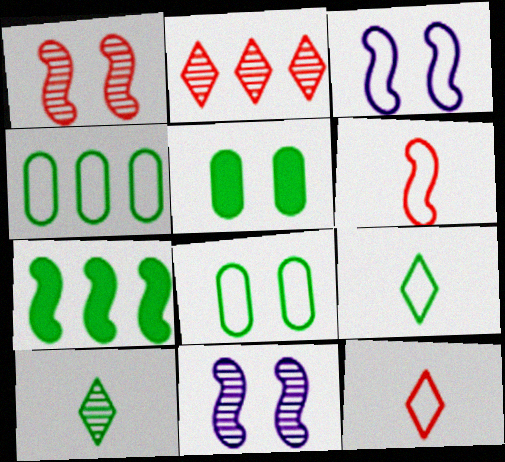[[3, 4, 12], 
[6, 7, 11], 
[7, 8, 10]]